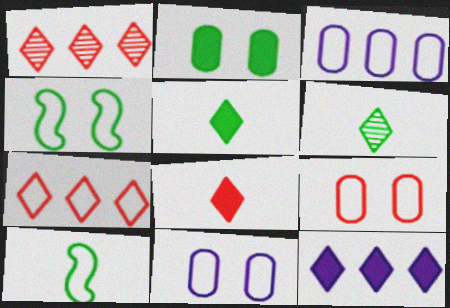[[7, 10, 11]]